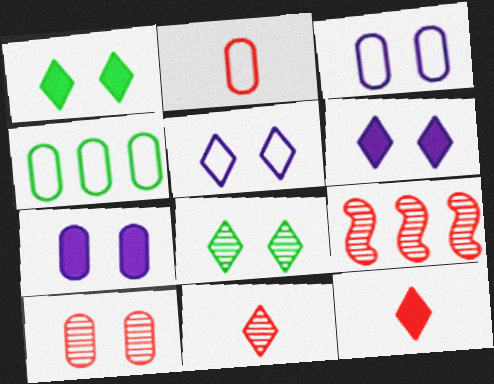[[2, 3, 4], 
[9, 10, 11]]